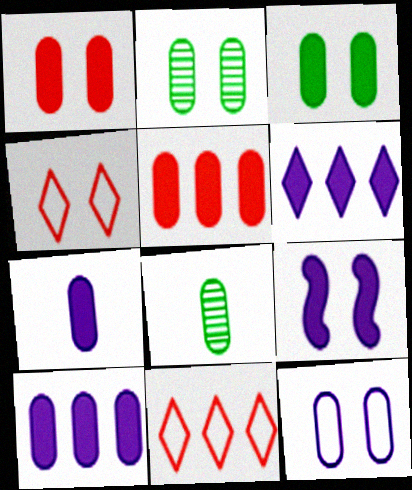[[1, 2, 12], 
[2, 4, 9], 
[3, 5, 7], 
[5, 8, 12], 
[6, 7, 9], 
[8, 9, 11]]